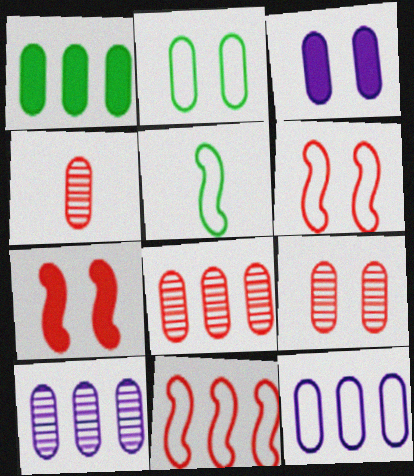[[1, 8, 12], 
[2, 3, 9], 
[4, 8, 9]]